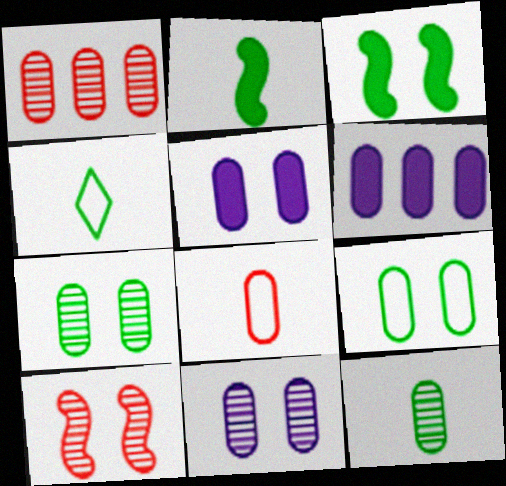[[1, 11, 12], 
[2, 4, 12], 
[4, 6, 10], 
[6, 7, 8]]